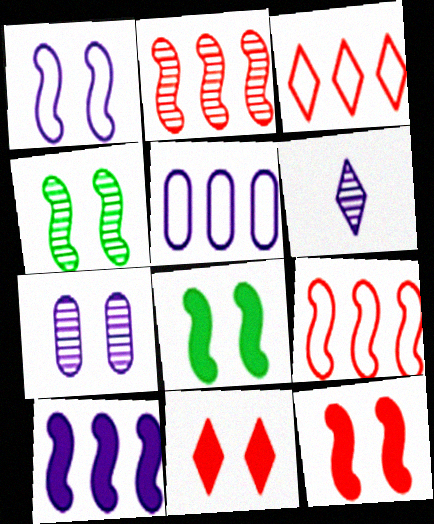[[1, 4, 12]]